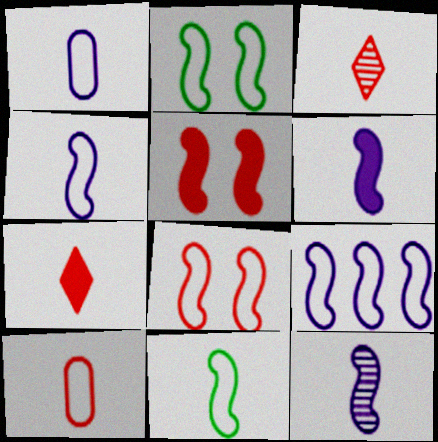[[4, 6, 12], 
[8, 9, 11]]